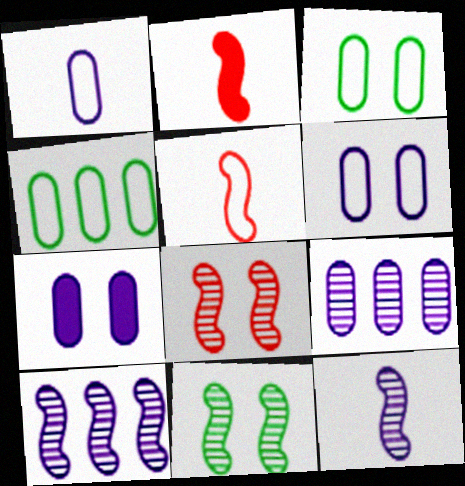[[1, 7, 9]]